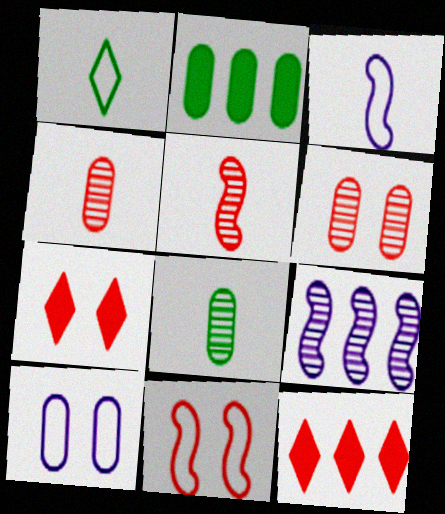[[2, 4, 10], 
[4, 11, 12], 
[6, 7, 11]]